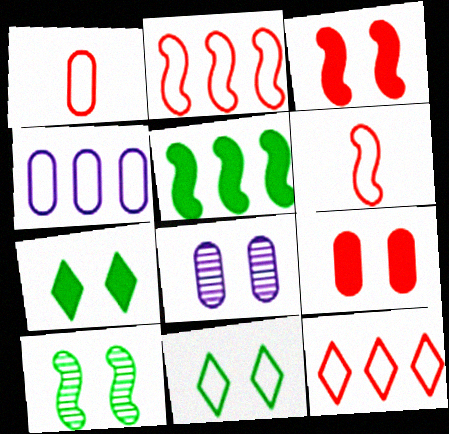[[3, 8, 11], 
[4, 6, 11]]